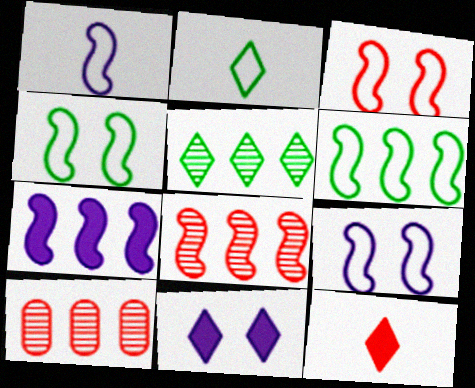[[1, 3, 6], 
[3, 4, 9], 
[3, 10, 12], 
[6, 7, 8]]